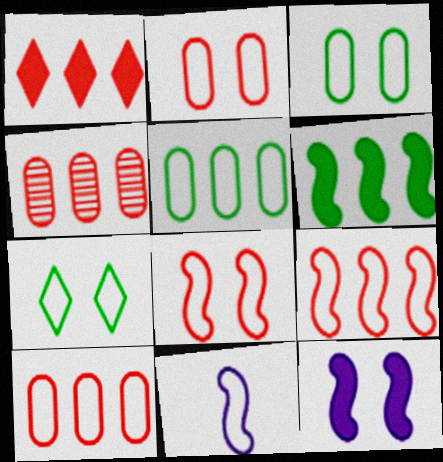[[1, 4, 9], 
[7, 10, 11]]